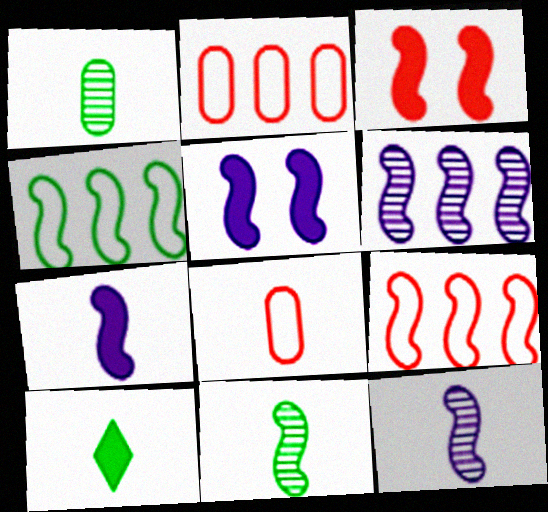[[3, 4, 12], 
[5, 9, 11], 
[8, 10, 12]]